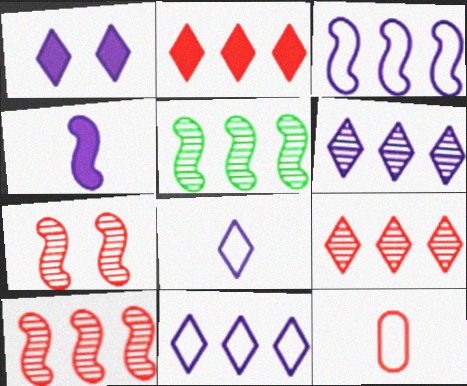[[1, 5, 12], 
[1, 6, 8], 
[2, 7, 12]]